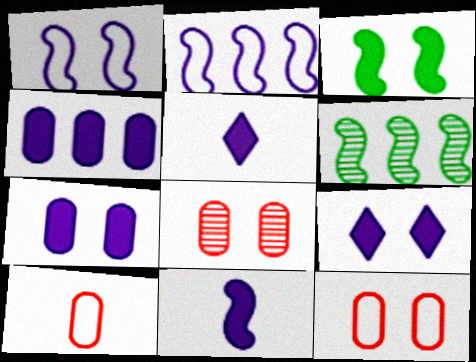[[4, 9, 11], 
[5, 6, 12], 
[6, 9, 10]]